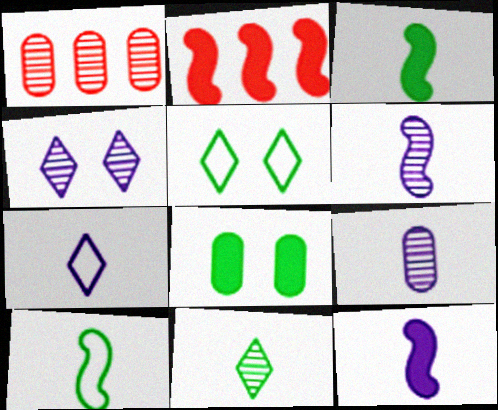[[1, 5, 12], 
[2, 5, 9], 
[7, 9, 12]]